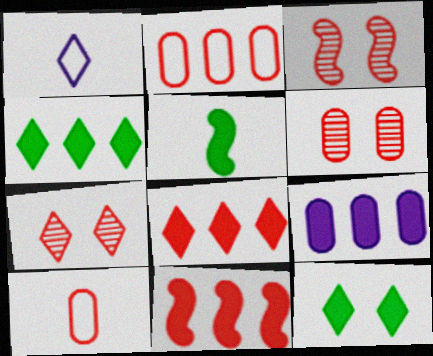[[1, 4, 7], 
[3, 6, 7], 
[3, 8, 10], 
[4, 9, 11], 
[7, 10, 11]]